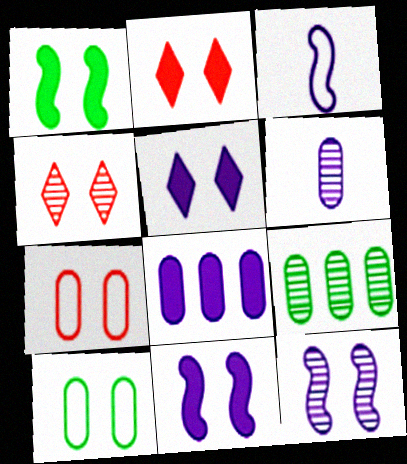[[2, 3, 9], 
[2, 10, 12], 
[4, 10, 11]]